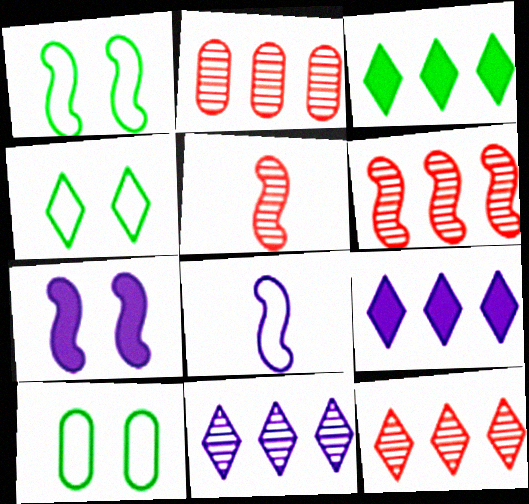[[1, 4, 10], 
[2, 6, 12], 
[5, 9, 10]]